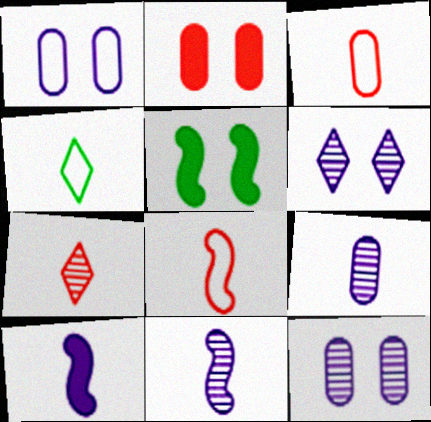[]